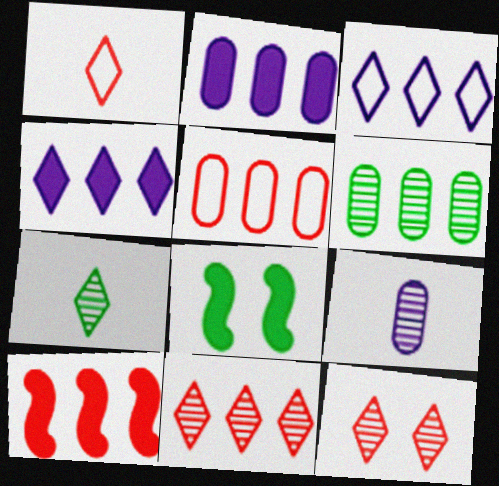[[2, 5, 6], 
[3, 6, 10], 
[5, 10, 11]]